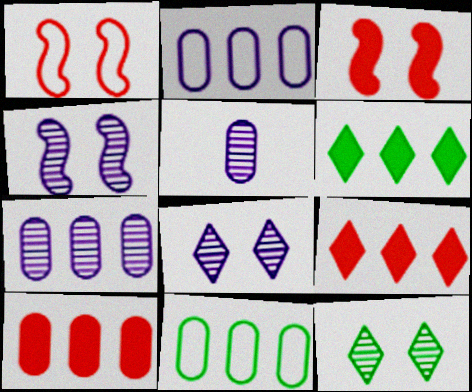[[1, 5, 6], 
[7, 10, 11]]